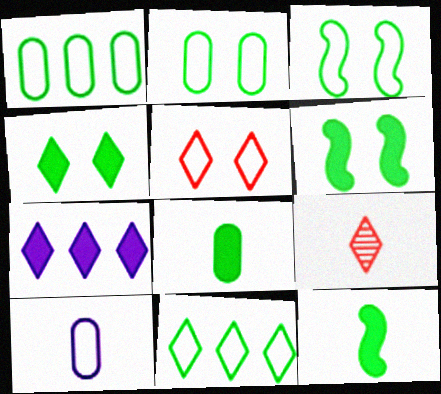[[9, 10, 12]]